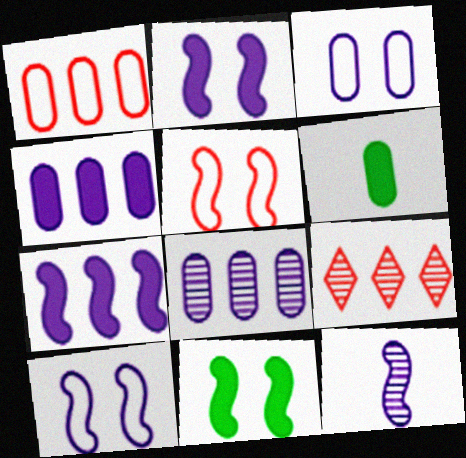[[6, 9, 10], 
[7, 10, 12]]